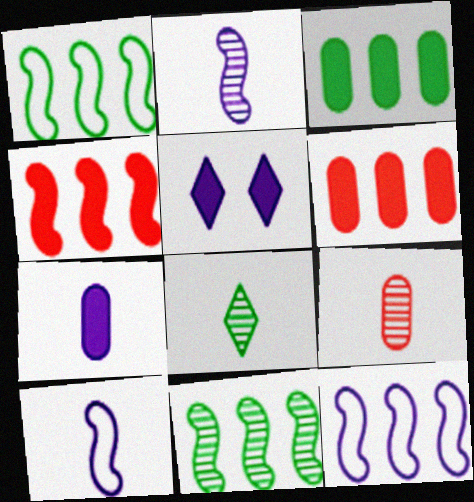[[1, 5, 9], 
[2, 8, 9], 
[4, 11, 12]]